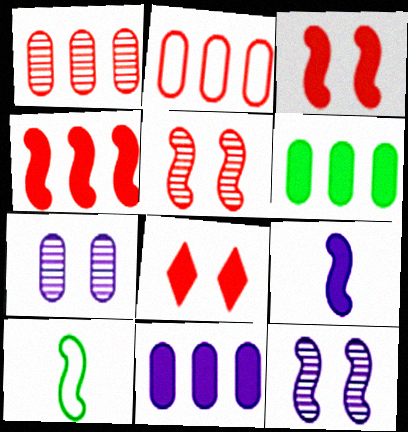[[4, 10, 12], 
[6, 8, 9]]